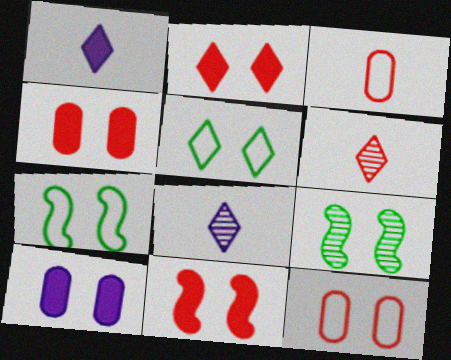[[2, 4, 11]]